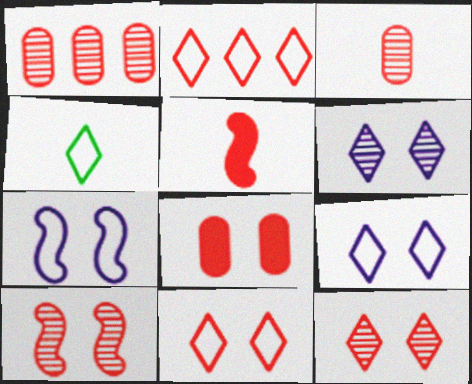[[1, 5, 11], 
[2, 4, 9], 
[8, 10, 11]]